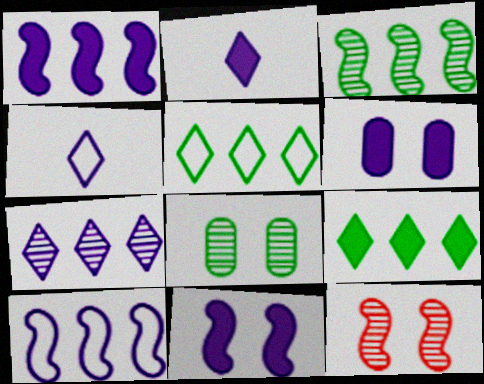[[1, 2, 6]]